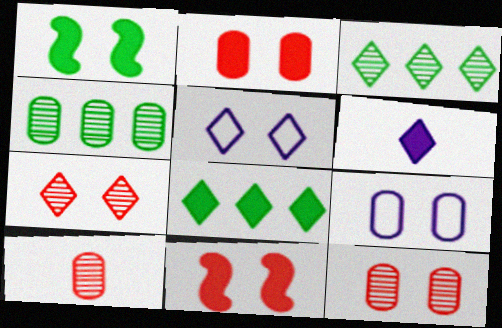[[1, 5, 12], 
[1, 7, 9]]